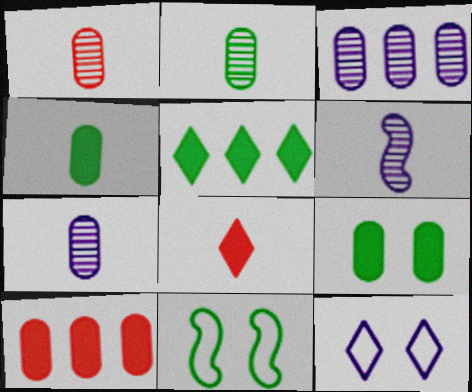[[1, 2, 7], 
[2, 5, 11], 
[3, 8, 11]]